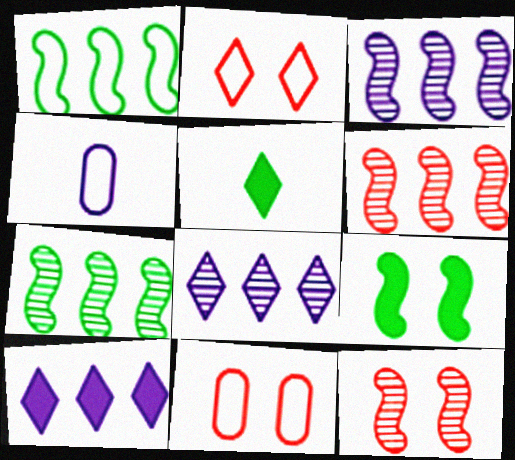[[1, 2, 4], 
[2, 5, 8], 
[3, 5, 11], 
[3, 6, 7]]